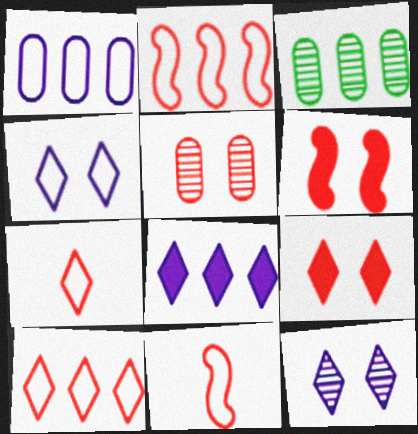[[2, 3, 8]]